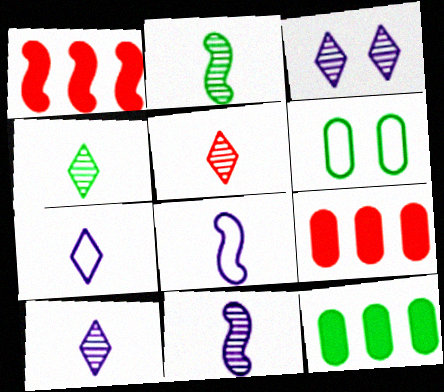[[1, 6, 10], 
[4, 5, 10]]